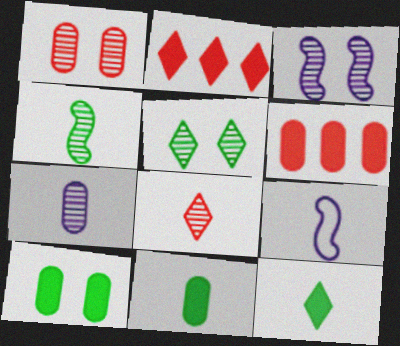[[1, 3, 5], 
[4, 7, 8], 
[5, 6, 9], 
[8, 9, 11]]